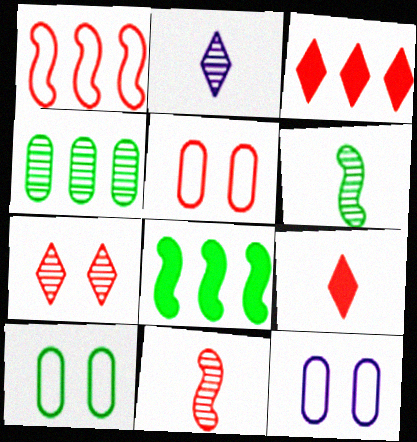[[2, 5, 8], 
[3, 5, 11], 
[3, 6, 12], 
[5, 10, 12]]